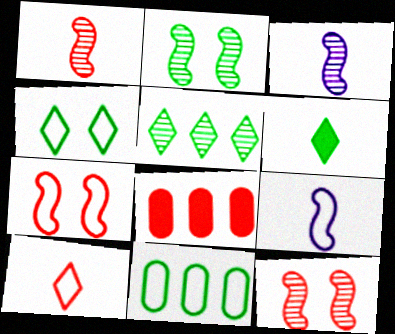[[2, 6, 11], 
[3, 4, 8], 
[4, 5, 6], 
[8, 10, 12]]